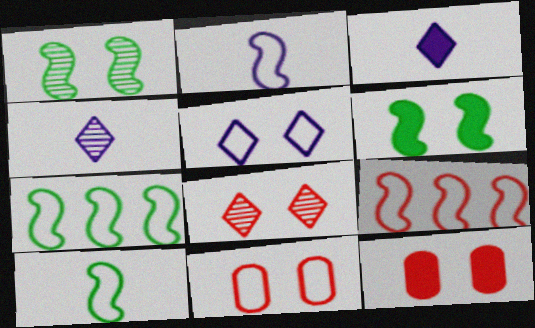[[1, 5, 12], 
[4, 7, 12]]